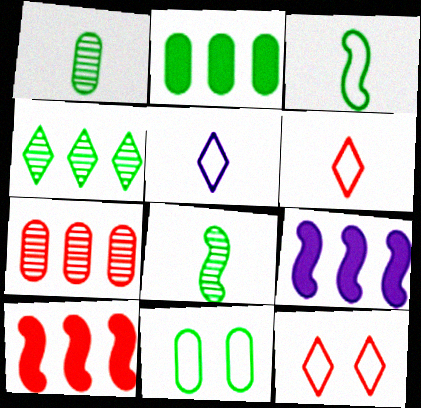[[1, 2, 11], 
[1, 9, 12]]